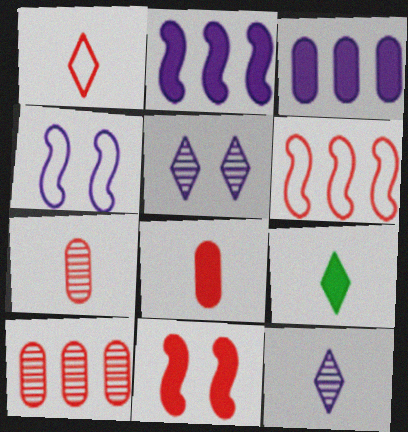[[1, 9, 12], 
[1, 10, 11], 
[3, 4, 12], 
[3, 9, 11], 
[4, 9, 10]]